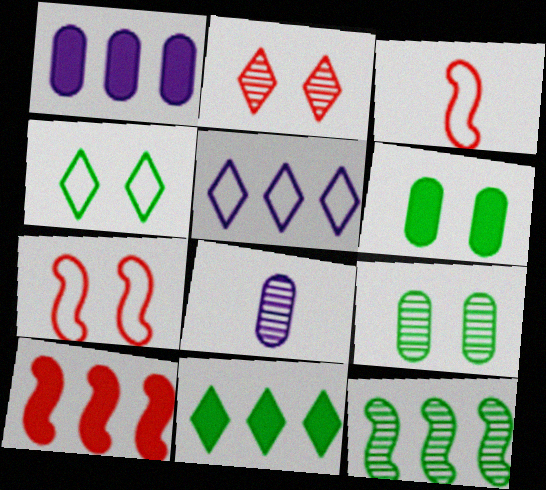[[1, 10, 11], 
[2, 8, 12], 
[4, 8, 10], 
[7, 8, 11]]